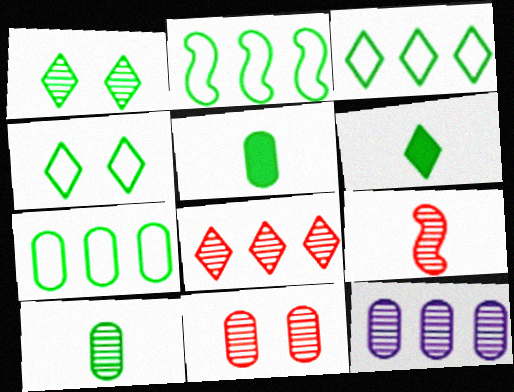[[1, 2, 5], 
[1, 3, 6], 
[1, 9, 12], 
[2, 3, 7], 
[8, 9, 11], 
[10, 11, 12]]